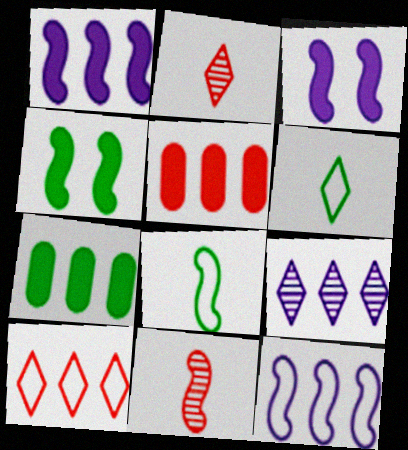[[4, 11, 12]]